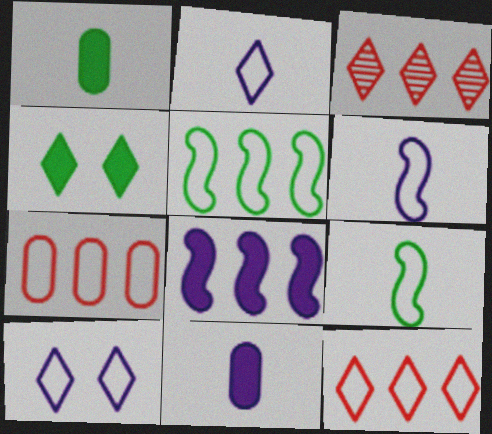[[2, 3, 4], 
[7, 9, 10]]